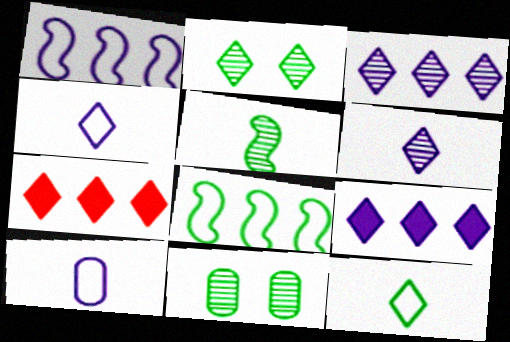[[2, 4, 7]]